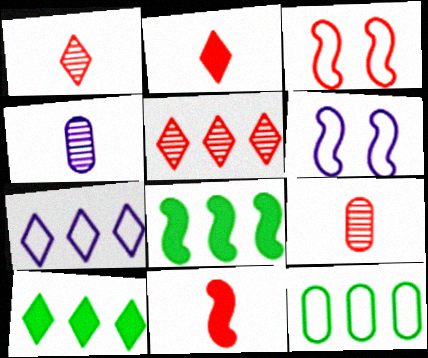[[3, 4, 10], 
[5, 7, 10], 
[6, 9, 10]]